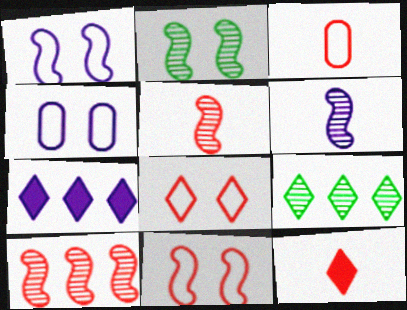[[2, 3, 7], 
[2, 6, 10], 
[3, 5, 12], 
[4, 6, 7]]